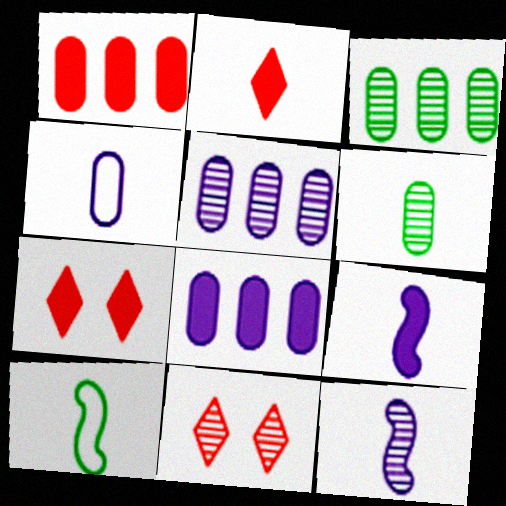[[3, 11, 12], 
[5, 7, 10], 
[8, 10, 11]]